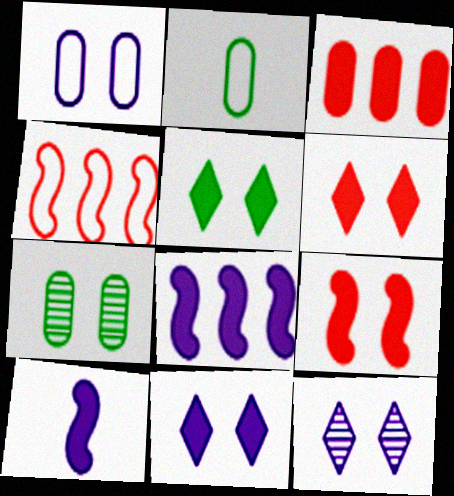[[3, 5, 10], 
[5, 6, 11]]